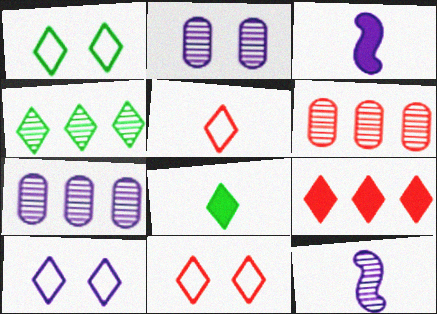[[1, 3, 6], 
[1, 4, 8], 
[1, 10, 11], 
[3, 7, 10]]